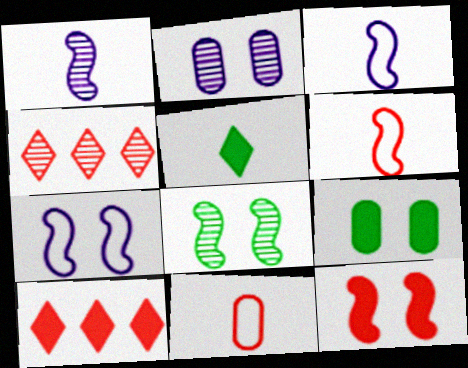[[1, 5, 11], 
[3, 4, 9], 
[4, 11, 12], 
[7, 8, 12]]